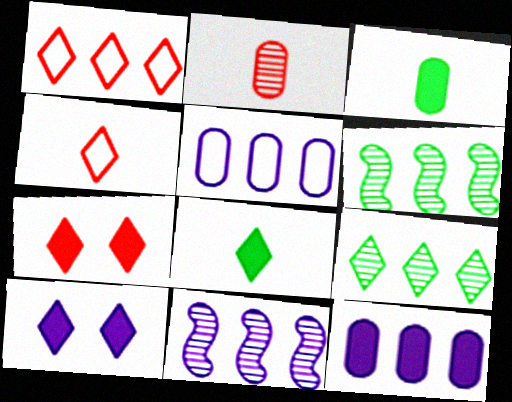[[1, 6, 12], 
[4, 9, 10]]